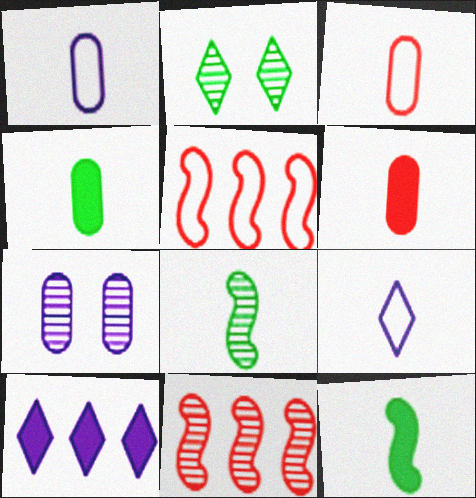[[6, 8, 9]]